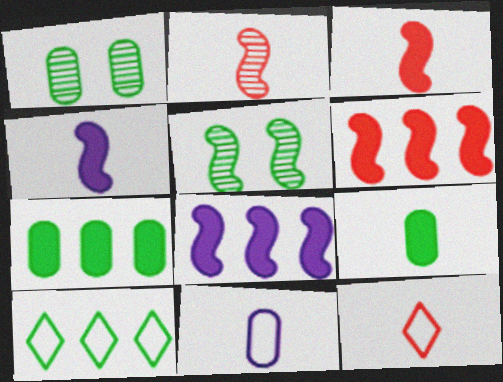[[1, 8, 12], 
[5, 9, 10]]